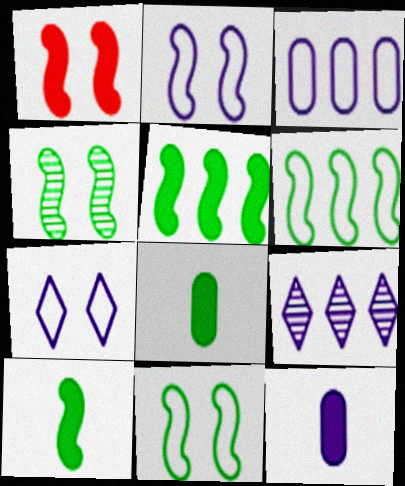[[1, 2, 4], 
[2, 9, 12], 
[4, 6, 10]]